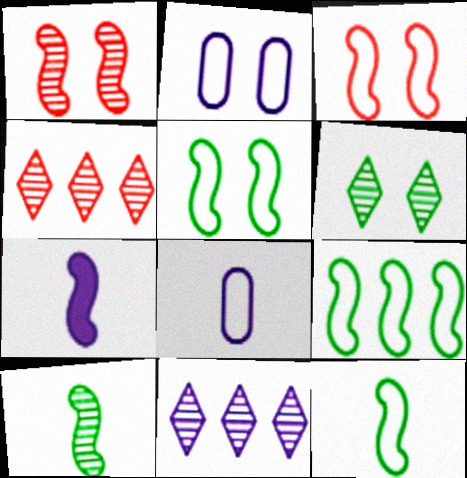[[1, 7, 9], 
[2, 7, 11], 
[5, 9, 12]]